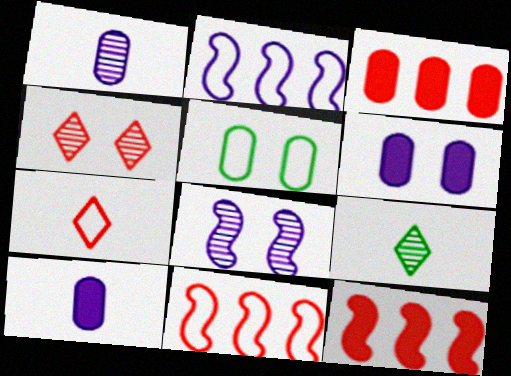[[1, 3, 5], 
[2, 5, 7], 
[6, 9, 11]]